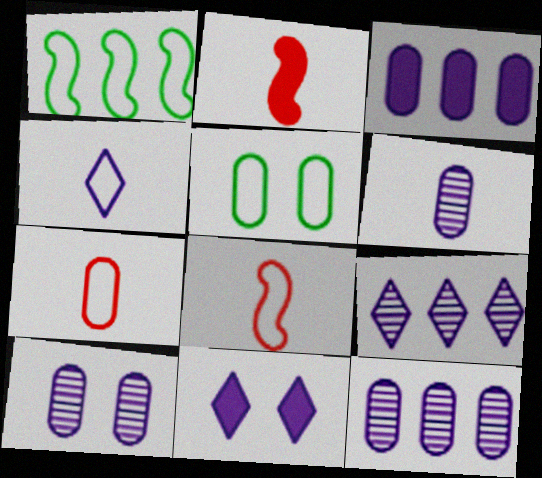[[2, 5, 9], 
[4, 9, 11], 
[6, 10, 12]]